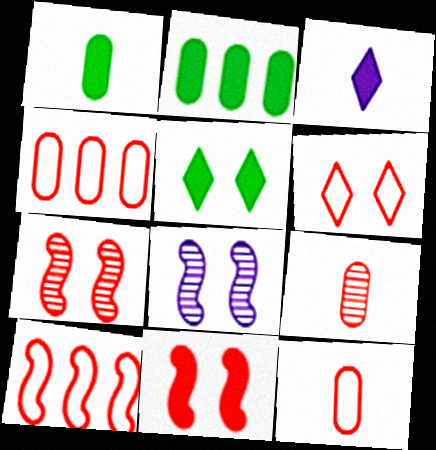[[2, 3, 11], 
[6, 10, 12]]